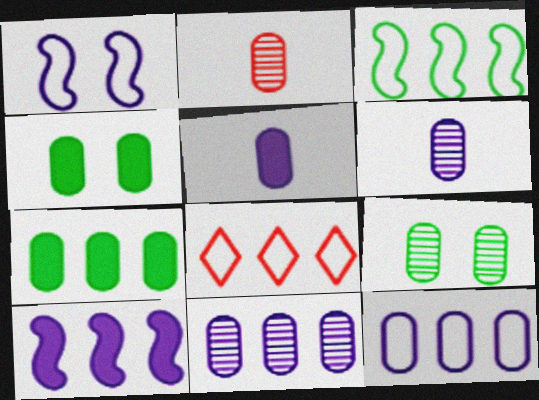[[2, 4, 12], 
[2, 9, 11], 
[3, 8, 12]]